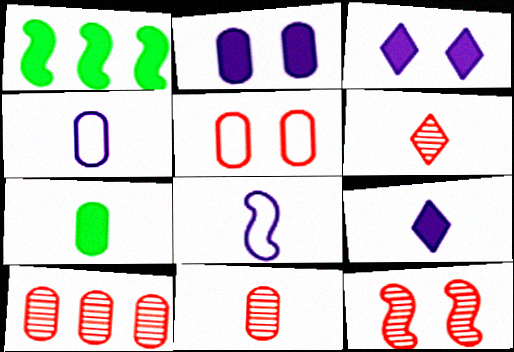[[1, 8, 12], 
[4, 7, 11], 
[6, 7, 8], 
[6, 10, 12]]